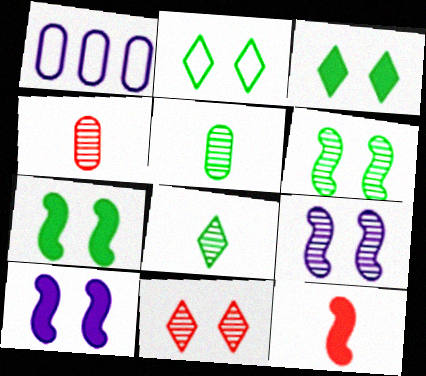[]